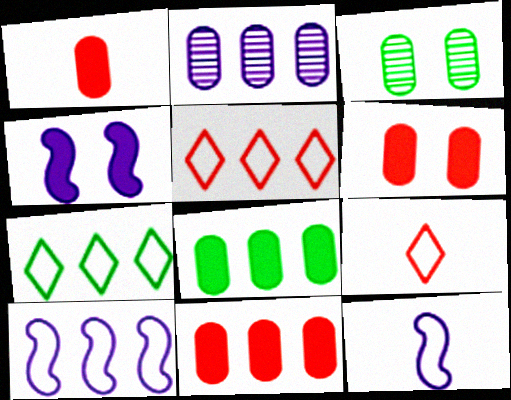[[1, 6, 11]]